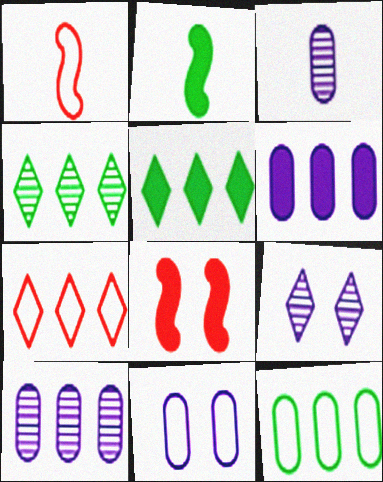[[3, 6, 11]]